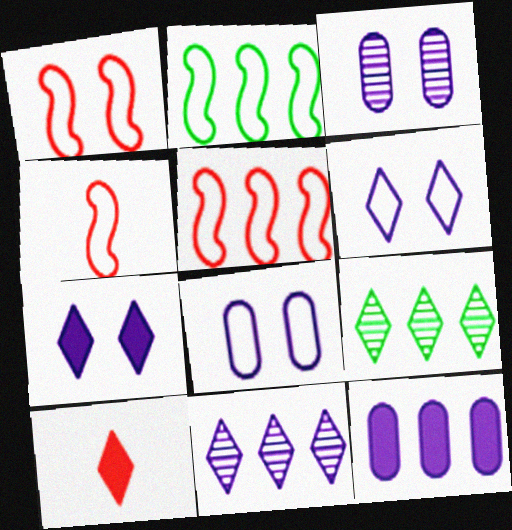[[1, 4, 5], 
[2, 3, 10], 
[5, 9, 12], 
[6, 9, 10]]